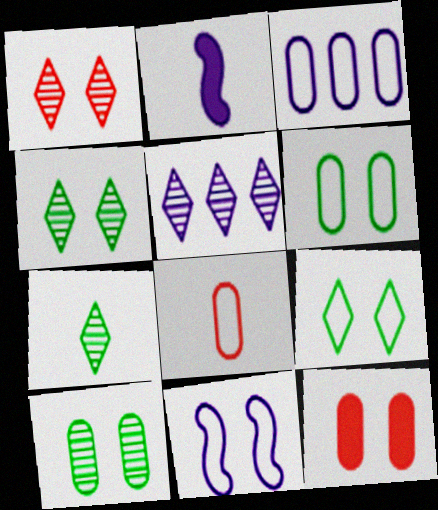[[1, 5, 7], 
[2, 7, 8], 
[3, 6, 8], 
[4, 11, 12]]